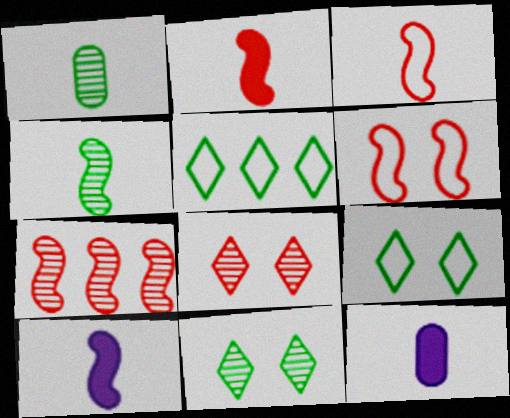[[2, 6, 7], 
[3, 4, 10], 
[7, 9, 12]]